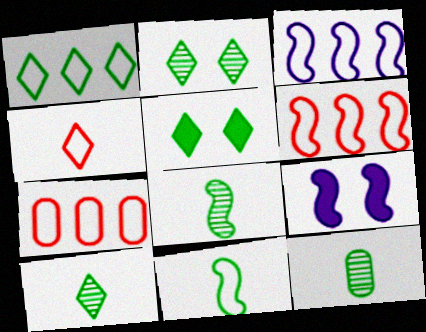[[1, 3, 7], 
[1, 5, 10], 
[6, 8, 9], 
[7, 9, 10], 
[8, 10, 12]]